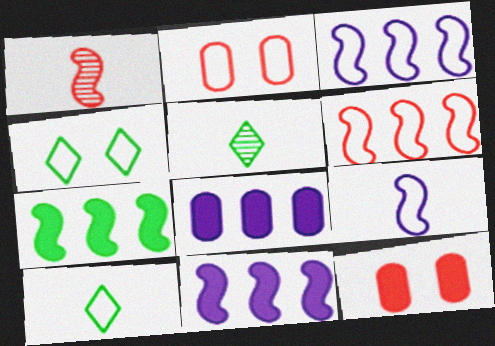[[1, 4, 8], 
[2, 3, 10], 
[2, 5, 11], 
[3, 5, 12]]